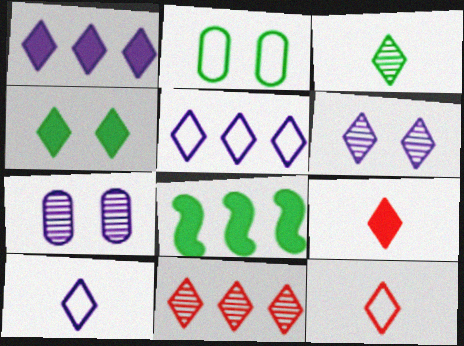[[1, 4, 9], 
[1, 6, 10], 
[2, 3, 8], 
[3, 6, 11], 
[3, 9, 10], 
[4, 10, 11], 
[7, 8, 12]]